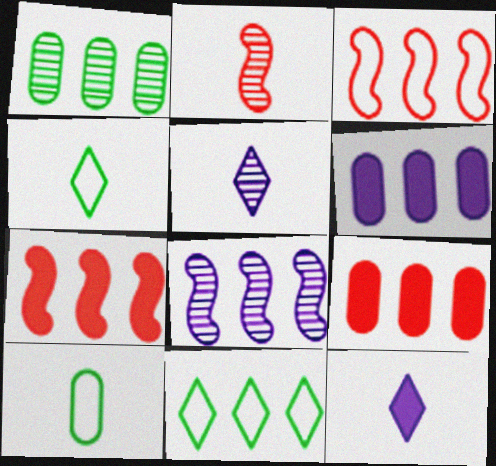[[2, 10, 12], 
[8, 9, 11]]